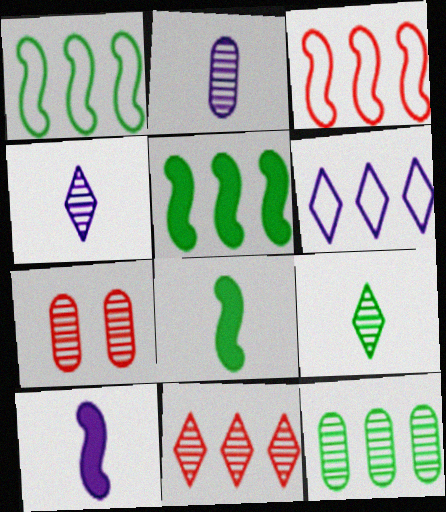[[2, 7, 12], 
[6, 7, 8]]